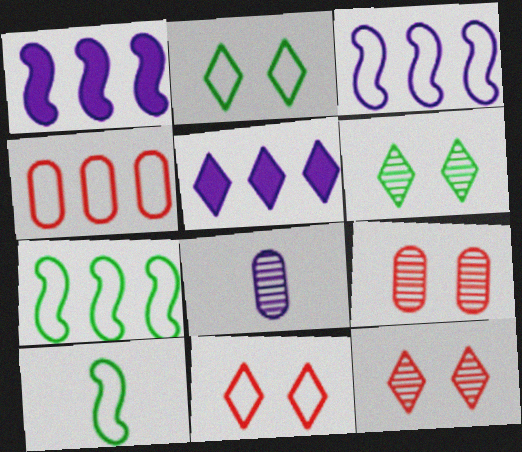[[5, 9, 10]]